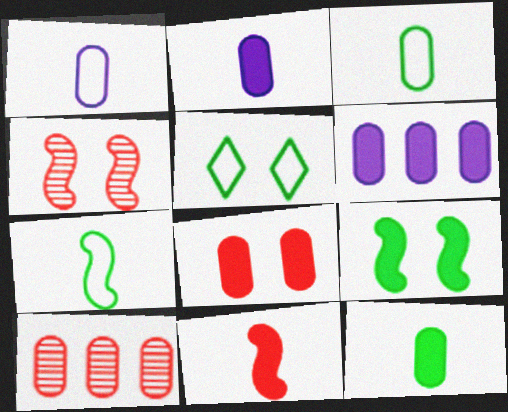[[6, 8, 12]]